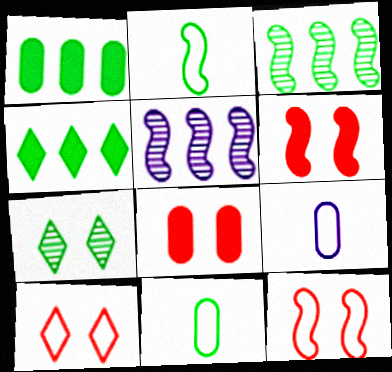[[1, 2, 7], 
[2, 5, 6]]